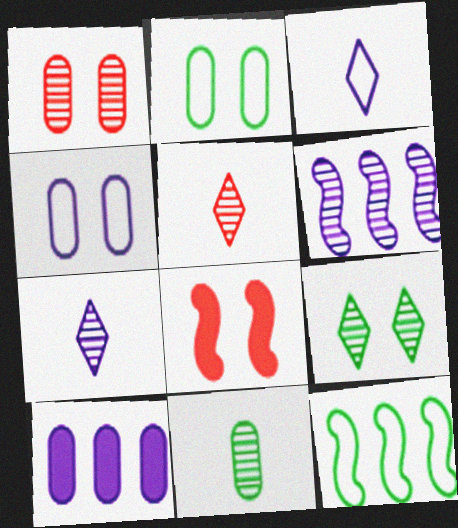[[4, 8, 9]]